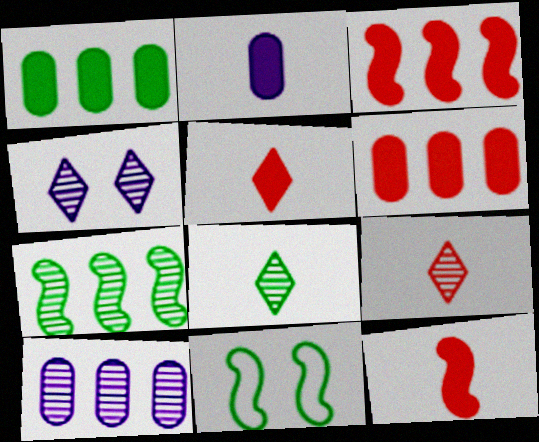[[1, 8, 11], 
[5, 10, 11]]